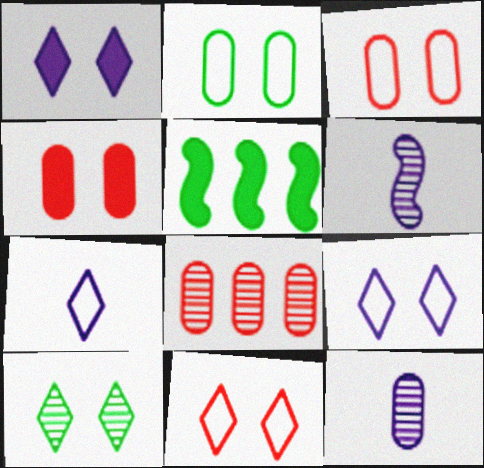[[1, 10, 11], 
[5, 11, 12], 
[6, 8, 10]]